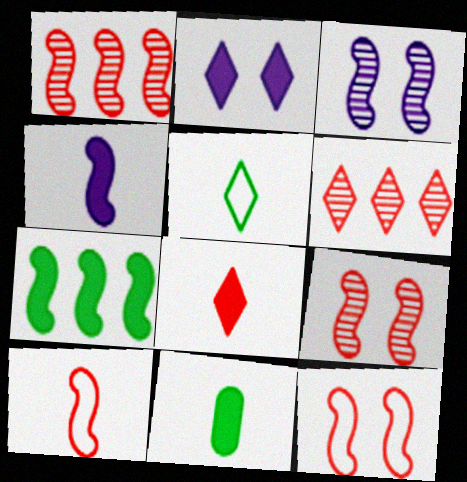[[2, 5, 6], 
[3, 7, 10], 
[4, 8, 11]]